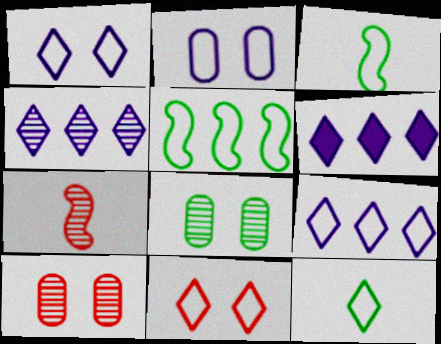[[3, 6, 10], 
[4, 6, 9], 
[4, 7, 8], 
[9, 11, 12]]